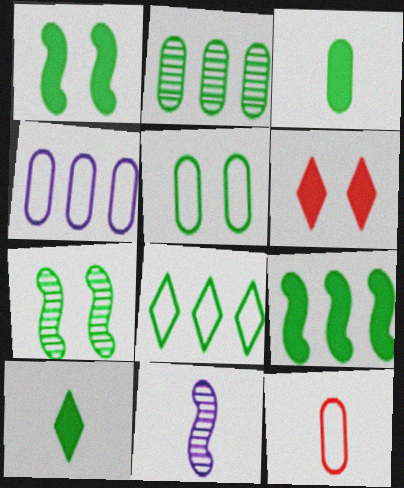[[2, 3, 5], 
[2, 8, 9], 
[3, 7, 8], 
[4, 5, 12], 
[10, 11, 12]]